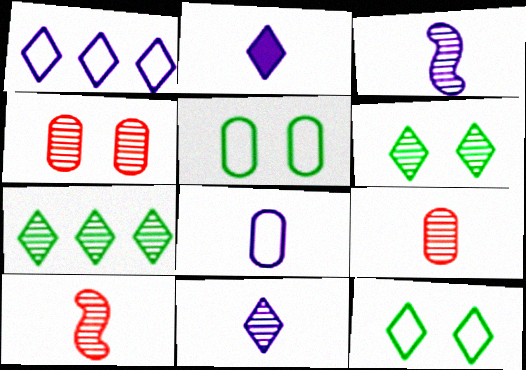[[2, 3, 8], 
[3, 4, 7]]